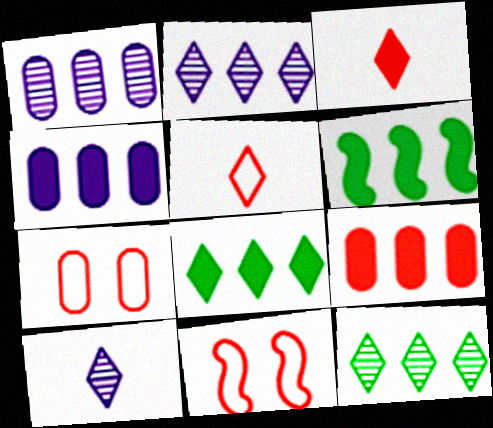[[6, 7, 10]]